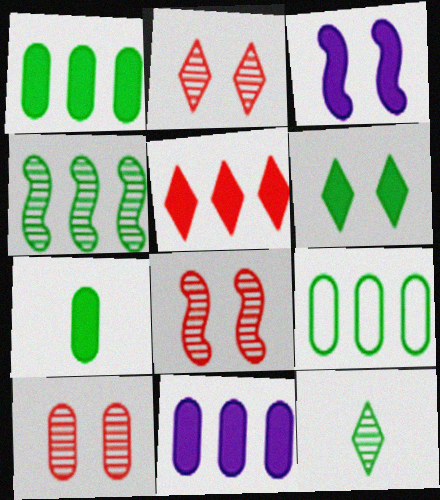[[2, 8, 10], 
[3, 5, 7]]